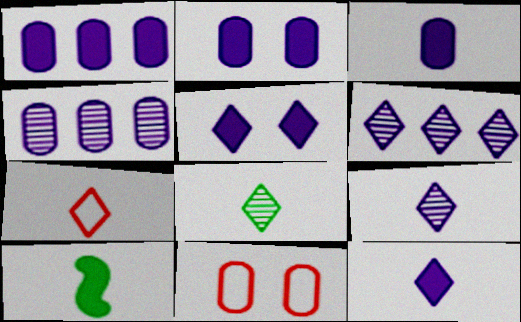[[1, 2, 3], 
[6, 10, 11], 
[7, 8, 12]]